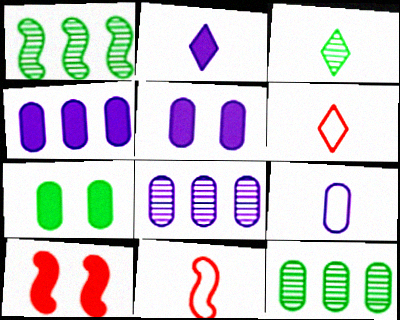[[1, 5, 6], 
[2, 3, 6], 
[5, 8, 9]]